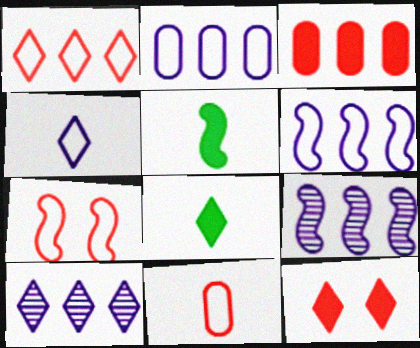[[1, 7, 11], 
[5, 7, 9]]